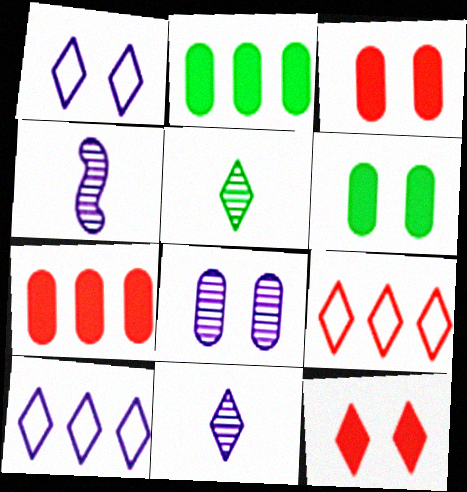[[4, 6, 9], 
[5, 10, 12]]